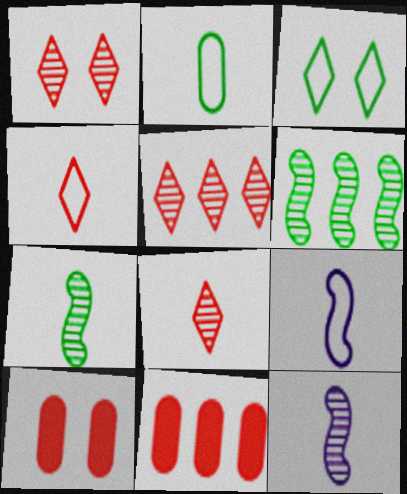[[1, 5, 8], 
[2, 4, 9], 
[3, 11, 12]]